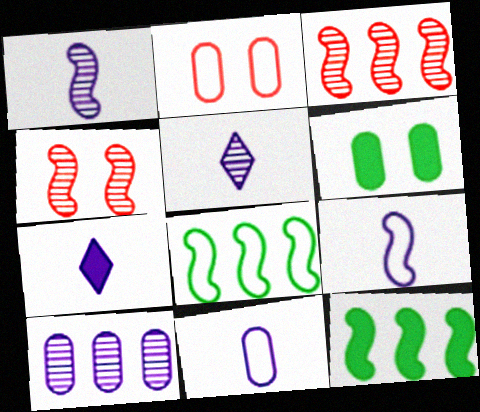[[1, 7, 11], 
[2, 5, 12], 
[4, 9, 12]]